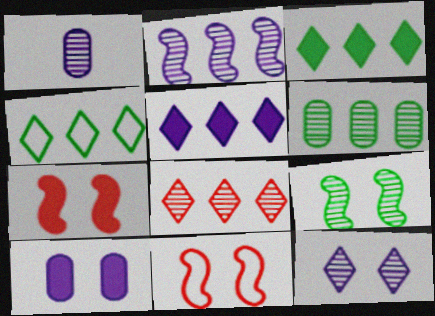[[1, 2, 12], 
[1, 3, 11], 
[1, 4, 7], 
[1, 8, 9], 
[2, 6, 8], 
[4, 5, 8]]